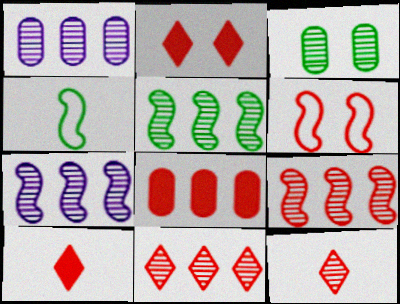[[1, 2, 4], 
[1, 5, 11], 
[3, 7, 12], 
[5, 7, 9], 
[6, 8, 12]]